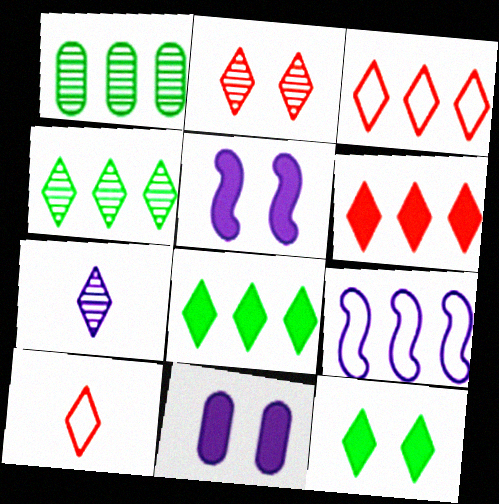[[1, 5, 10], 
[1, 6, 9], 
[2, 4, 7], 
[2, 6, 10], 
[3, 7, 12], 
[7, 9, 11]]